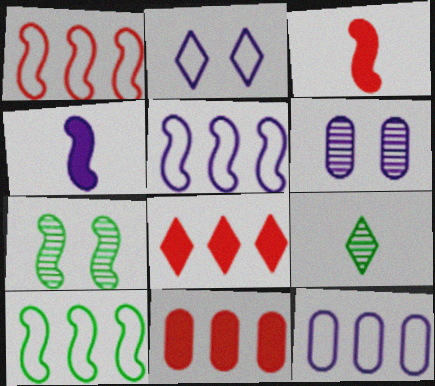[[1, 4, 7], 
[1, 5, 10], 
[2, 8, 9], 
[3, 5, 7]]